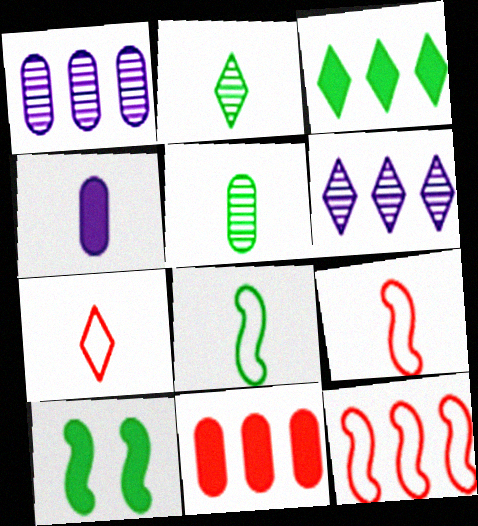[[1, 3, 12], 
[1, 7, 10], 
[2, 4, 9]]